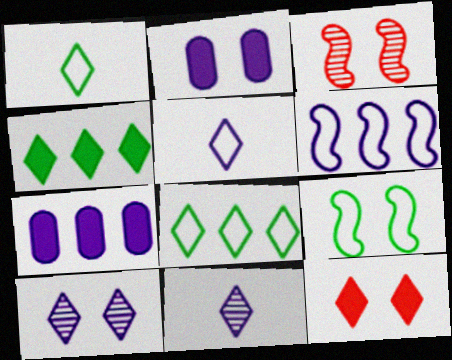[[1, 3, 7], 
[2, 6, 11], 
[8, 11, 12]]